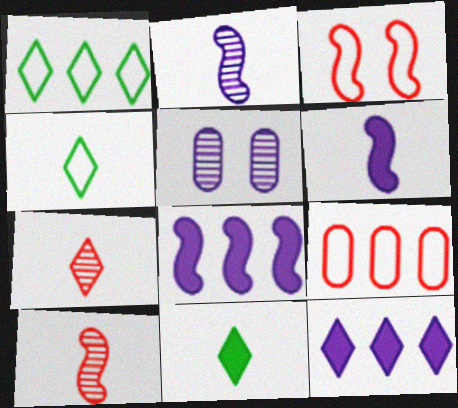[]